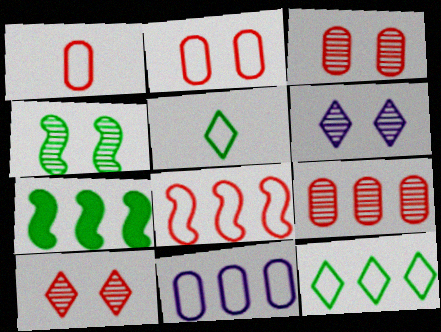[[1, 6, 7], 
[3, 4, 6], 
[8, 11, 12]]